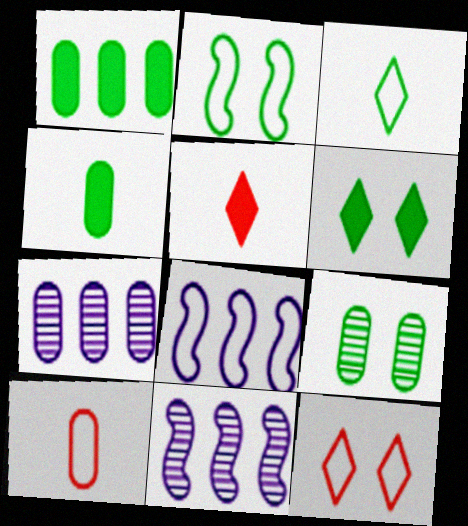[[2, 5, 7], 
[2, 6, 9], 
[4, 11, 12], 
[5, 8, 9], 
[6, 10, 11]]